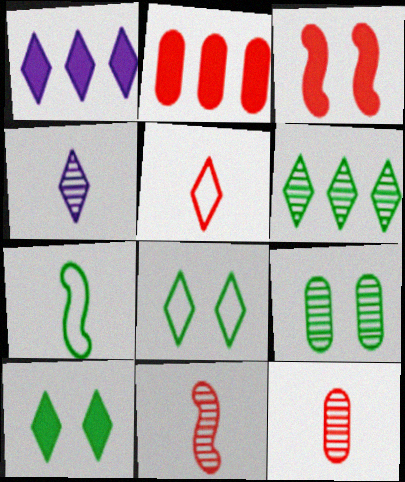[]